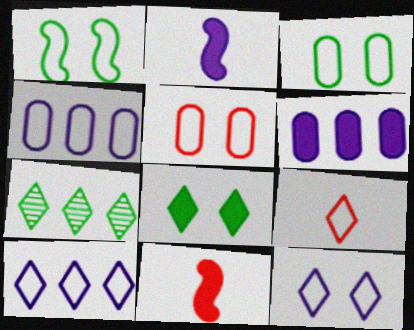[[1, 4, 9], 
[1, 5, 12], 
[2, 5, 7], 
[6, 8, 11]]